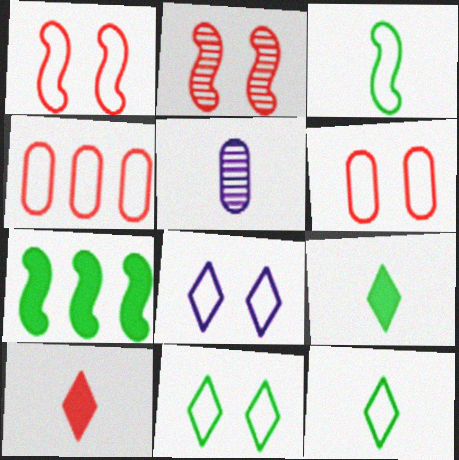[[2, 4, 10], 
[3, 4, 8], 
[3, 5, 10]]